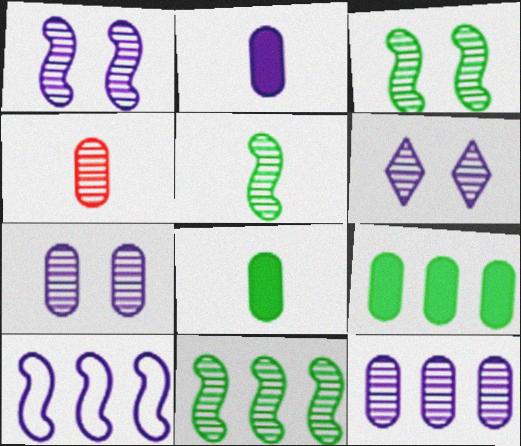[[1, 6, 7], 
[2, 6, 10], 
[3, 5, 11], 
[4, 6, 11]]